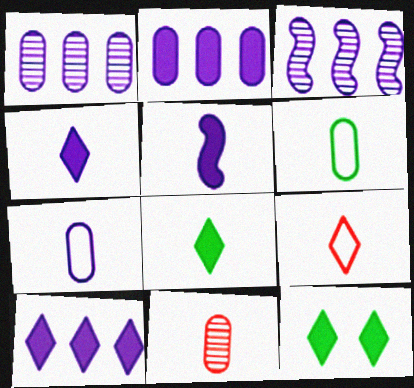[]